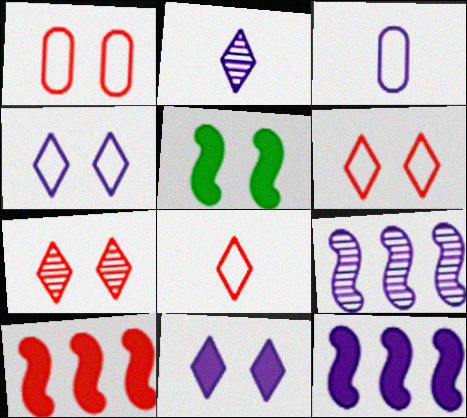[[3, 9, 11]]